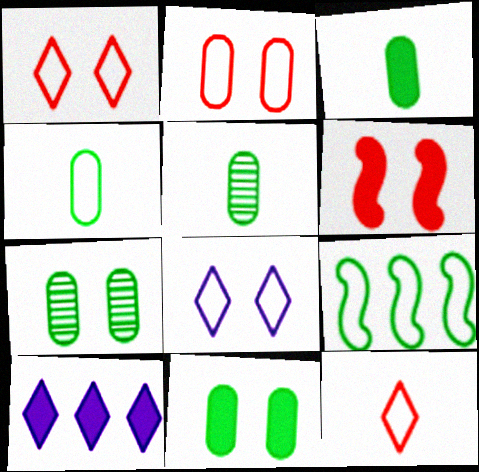[[3, 4, 5], 
[3, 6, 10], 
[6, 7, 8]]